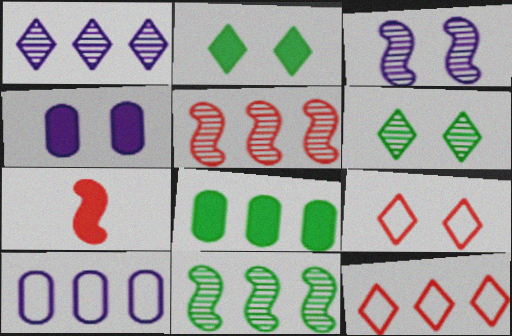[[6, 7, 10]]